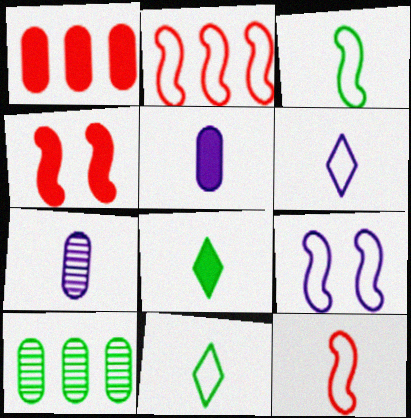[[2, 3, 9], 
[4, 6, 10], 
[7, 8, 12]]